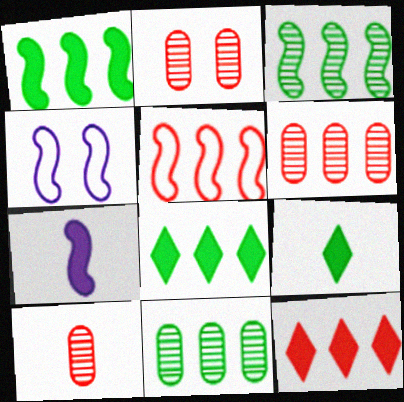[[2, 6, 10], 
[4, 6, 9], 
[4, 8, 10], 
[5, 6, 12]]